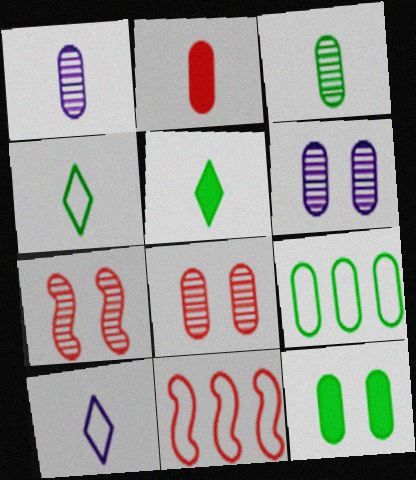[[2, 6, 9], 
[3, 9, 12], 
[5, 6, 11]]